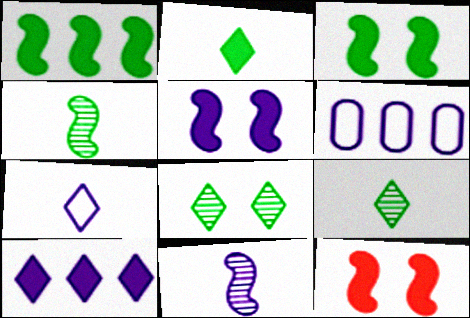[[3, 5, 12], 
[6, 9, 12]]